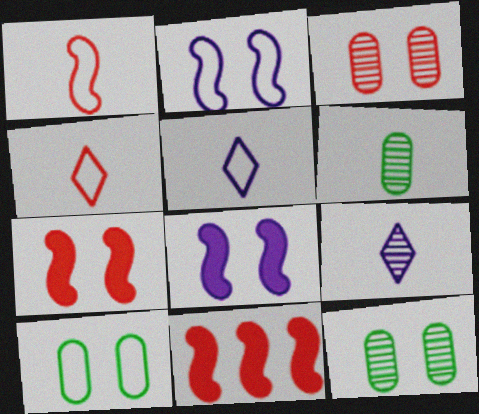[[3, 4, 11], 
[5, 11, 12], 
[9, 10, 11]]